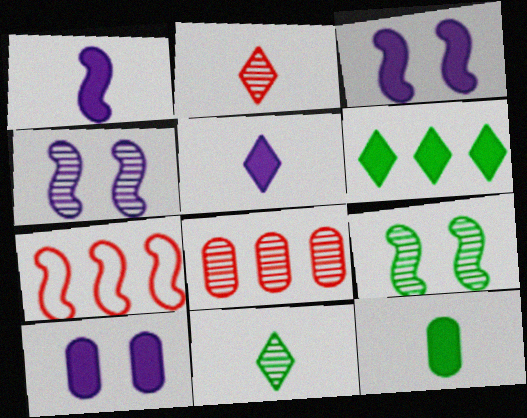[[1, 7, 9], 
[4, 8, 11], 
[7, 10, 11]]